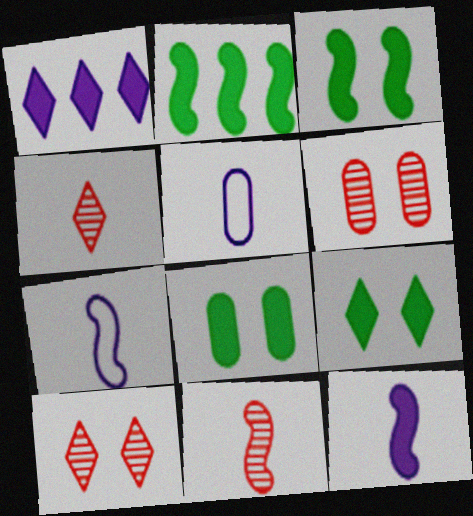[[2, 5, 10], 
[3, 8, 9]]